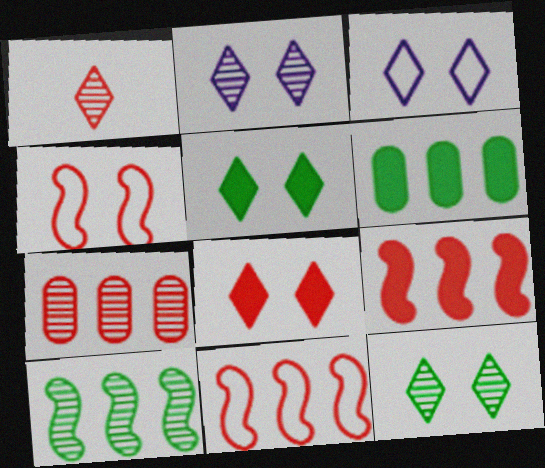[[3, 8, 12]]